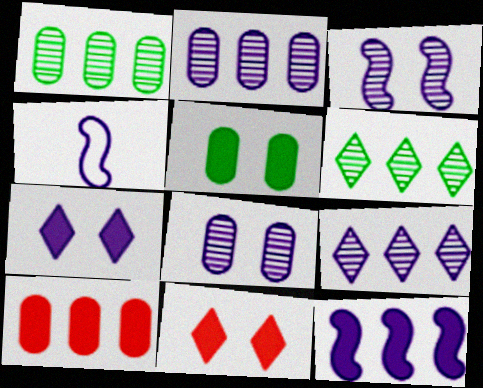[[1, 4, 11], 
[2, 4, 7], 
[3, 4, 12]]